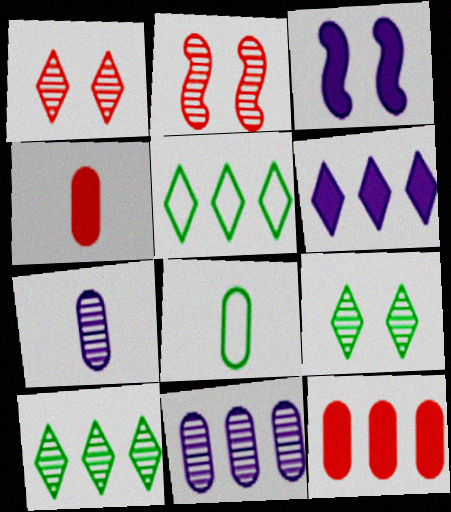[[2, 6, 8], 
[2, 7, 10], 
[4, 7, 8]]